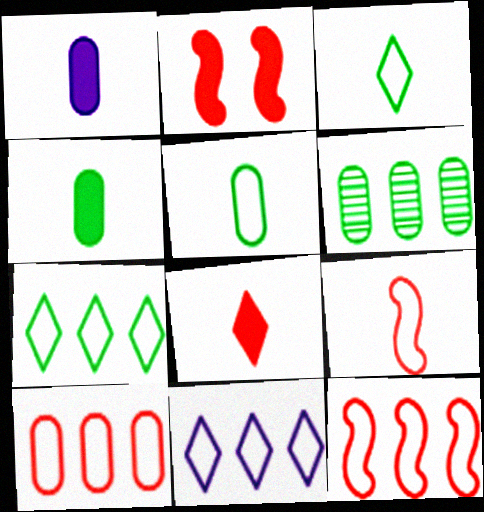[]